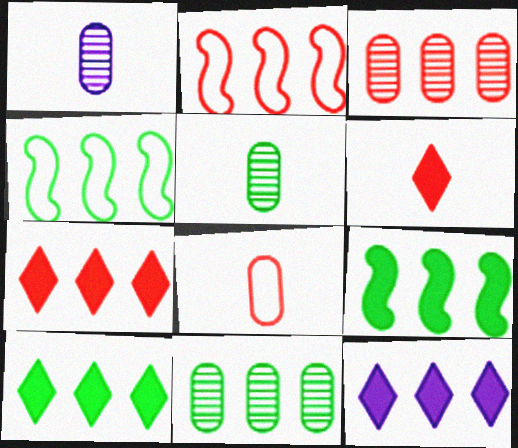[[2, 3, 7], 
[2, 11, 12], 
[3, 4, 12], 
[4, 10, 11], 
[7, 10, 12]]